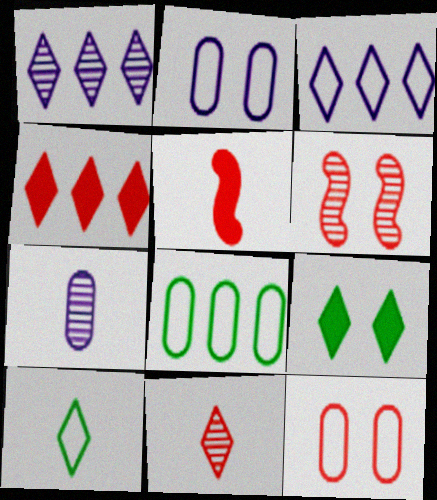[[2, 6, 9], 
[3, 9, 11], 
[5, 7, 10]]